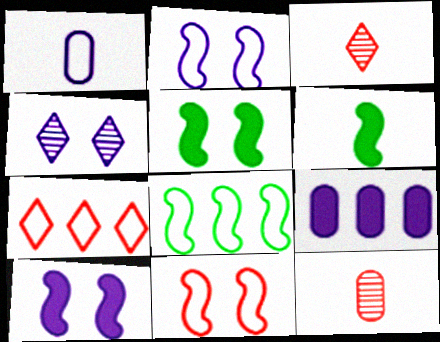[[1, 3, 6]]